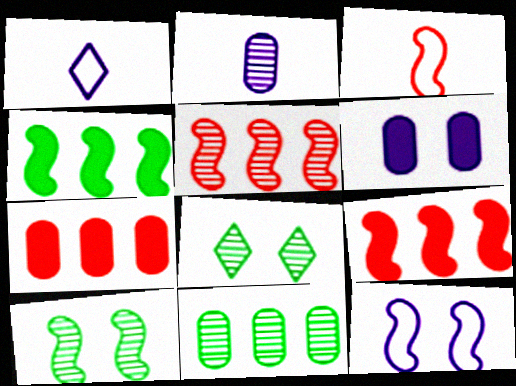[[1, 7, 10], 
[2, 5, 8]]